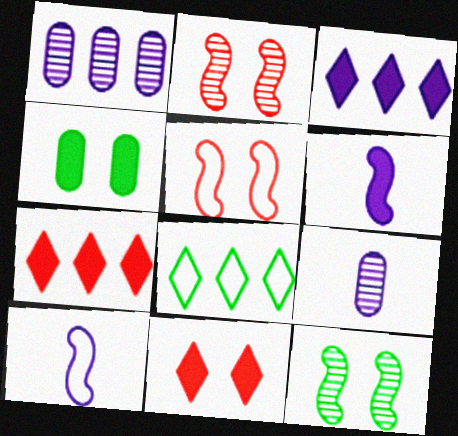[[4, 6, 7]]